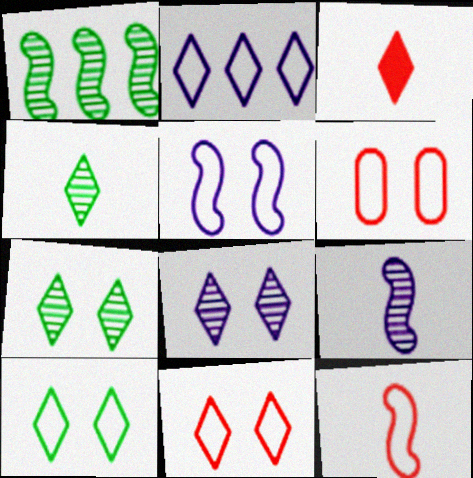[[2, 3, 7], 
[5, 6, 10]]